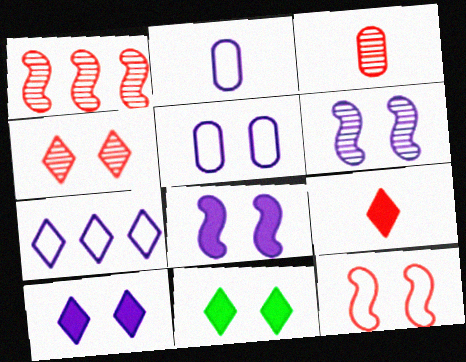[[1, 2, 11], 
[1, 3, 4], 
[5, 6, 10]]